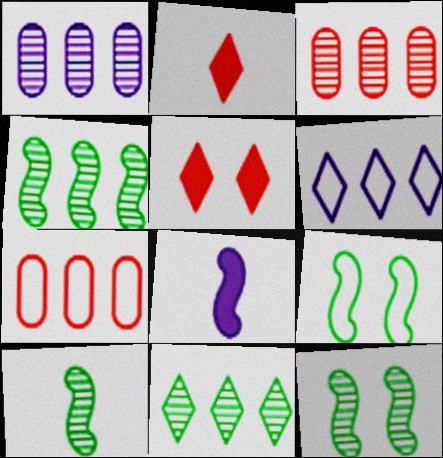[[1, 2, 9], 
[4, 10, 12]]